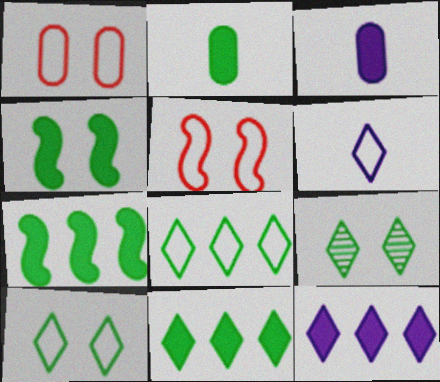[[2, 4, 11]]